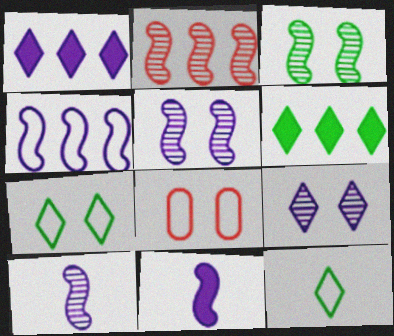[[2, 3, 10], 
[4, 5, 11], 
[4, 8, 12], 
[6, 8, 10]]